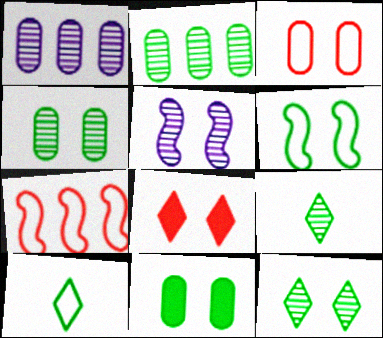[[6, 11, 12]]